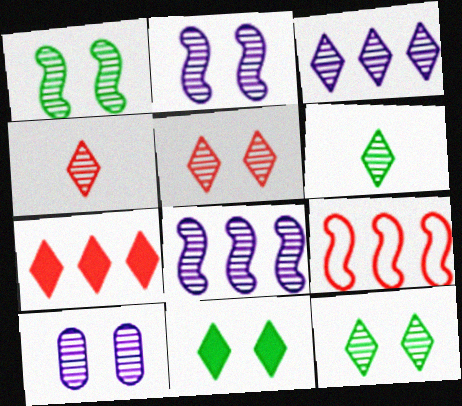[[1, 5, 10], 
[3, 4, 12], 
[3, 5, 6]]